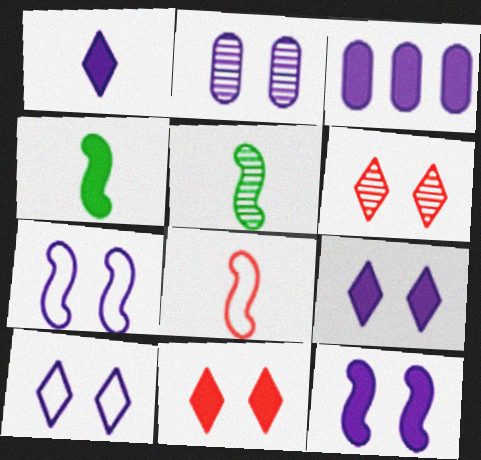[[1, 3, 12], 
[2, 7, 9], 
[2, 10, 12], 
[3, 4, 11]]